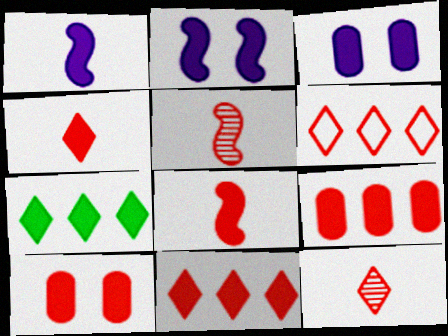[[1, 7, 10], 
[3, 7, 8], 
[5, 6, 10], 
[8, 10, 11]]